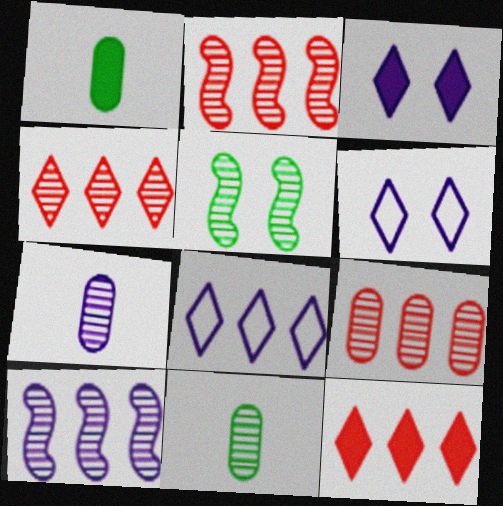[[1, 2, 6], 
[2, 4, 9], 
[4, 5, 7]]